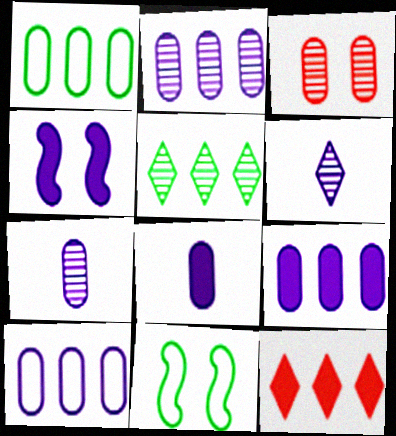[[1, 3, 8], 
[2, 9, 10], 
[4, 6, 10], 
[7, 11, 12]]